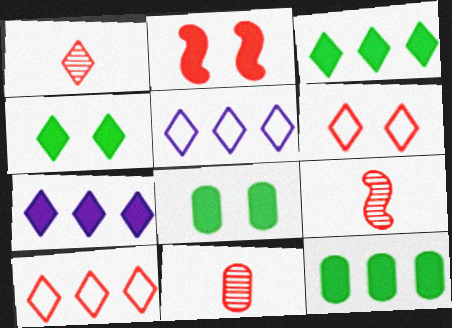[[1, 4, 5], 
[1, 9, 11], 
[2, 10, 11], 
[5, 8, 9]]